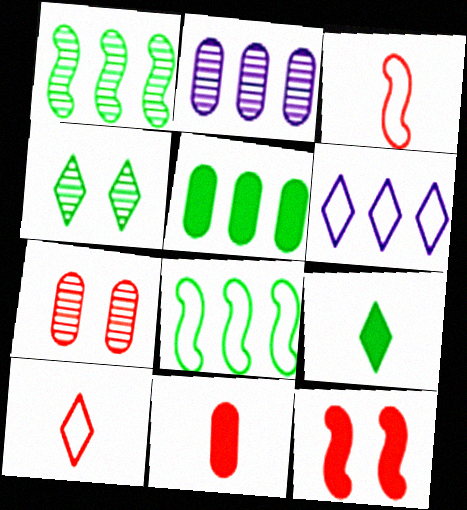[]